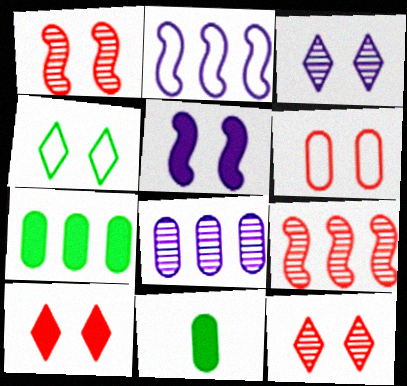[[1, 6, 10], 
[2, 11, 12], 
[3, 4, 10], 
[6, 8, 11]]